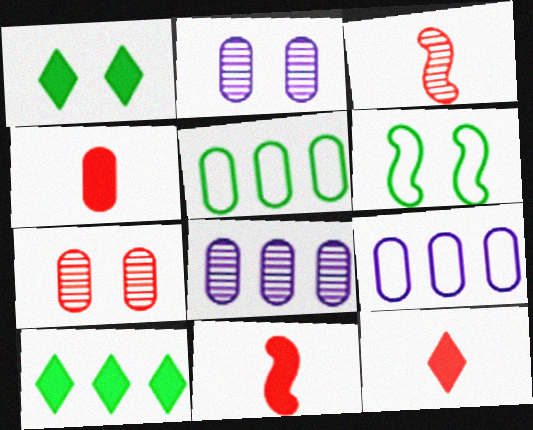[[1, 3, 9], 
[2, 4, 5], 
[4, 11, 12], 
[6, 8, 12]]